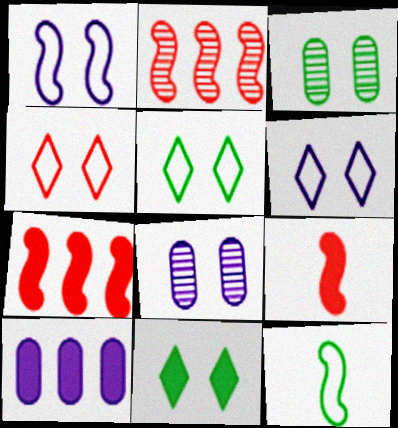[[4, 5, 6], 
[9, 10, 11]]